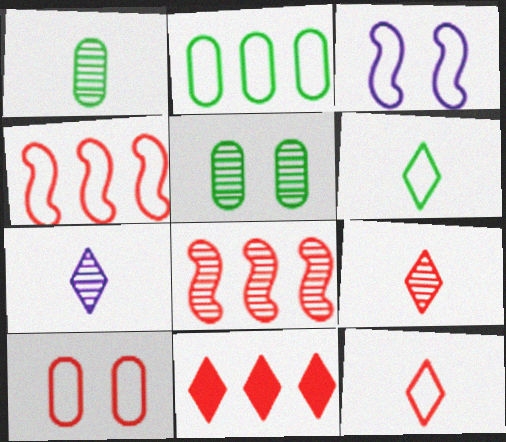[[1, 3, 11], 
[2, 3, 12], 
[4, 10, 12], 
[5, 7, 8]]